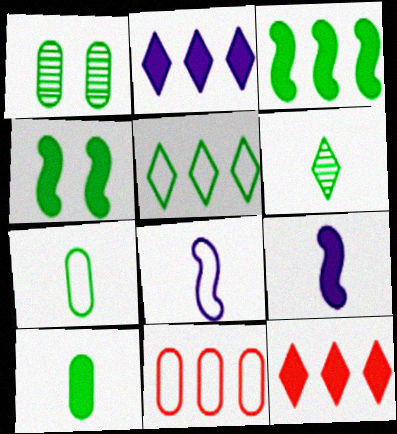[[1, 8, 12]]